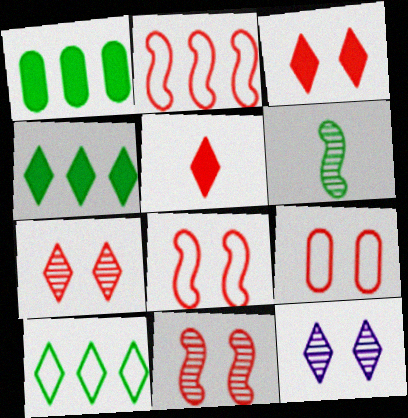[[3, 9, 11], 
[5, 10, 12]]